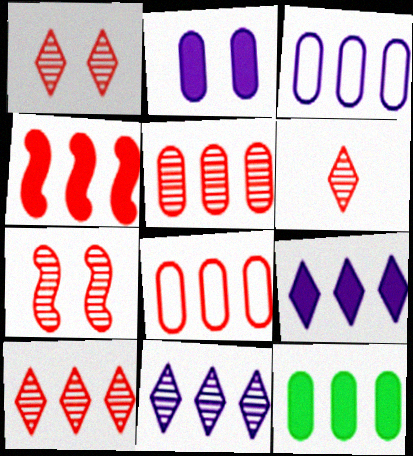[[1, 6, 10], 
[3, 5, 12], 
[4, 8, 10], 
[4, 9, 12], 
[5, 6, 7]]